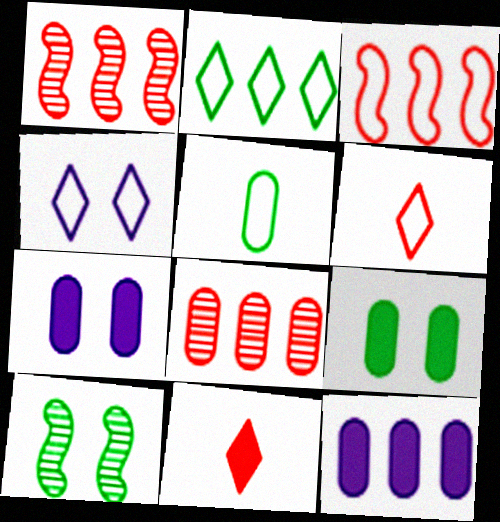[[1, 2, 12], 
[2, 4, 6], 
[3, 4, 5], 
[5, 7, 8], 
[6, 10, 12]]